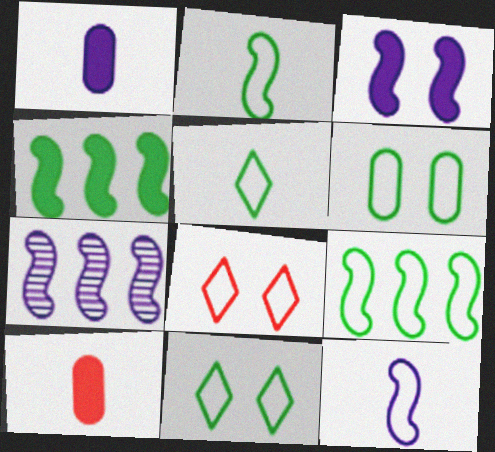[[3, 7, 12], 
[5, 6, 9], 
[7, 10, 11]]